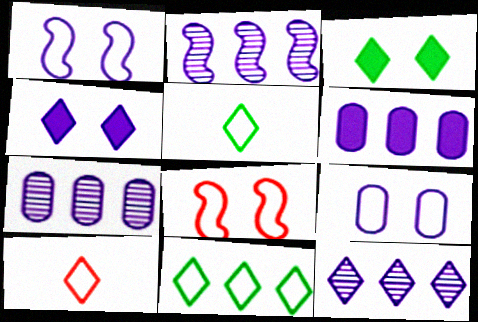[[2, 7, 12], 
[3, 10, 12]]